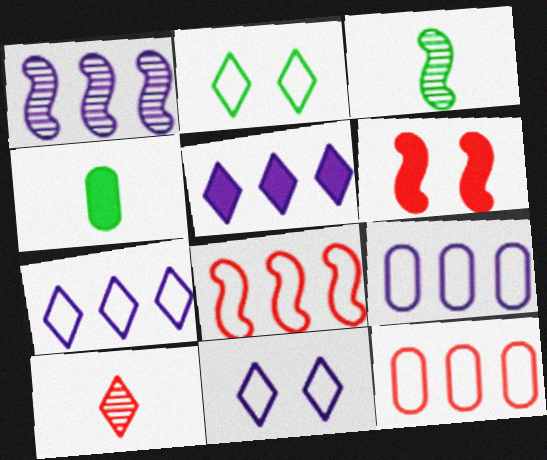[[1, 5, 9], 
[2, 5, 10], 
[4, 5, 6], 
[6, 10, 12]]